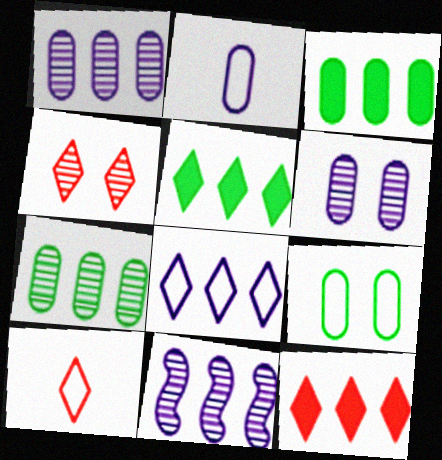[[4, 10, 12]]